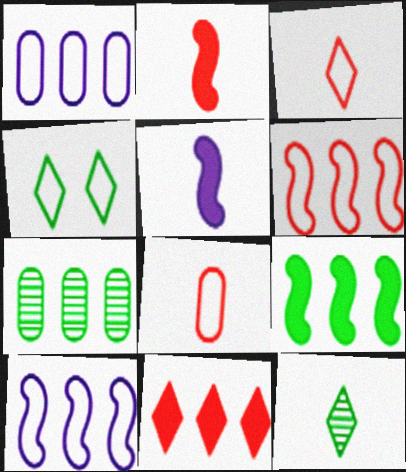[[4, 8, 10], 
[5, 8, 12], 
[7, 10, 11]]